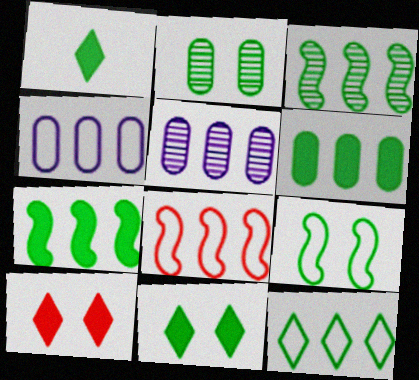[[2, 9, 11], 
[3, 6, 12], 
[4, 8, 12]]